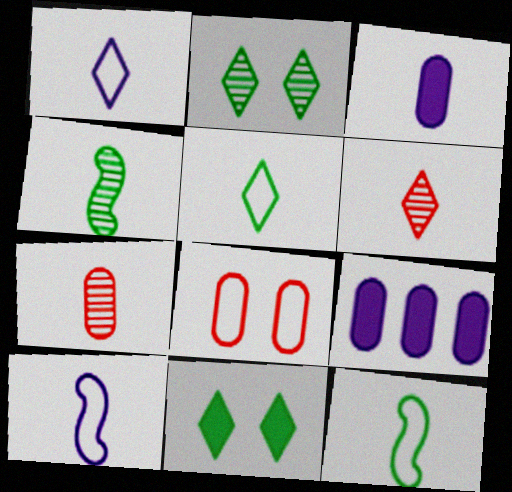[[3, 6, 12]]